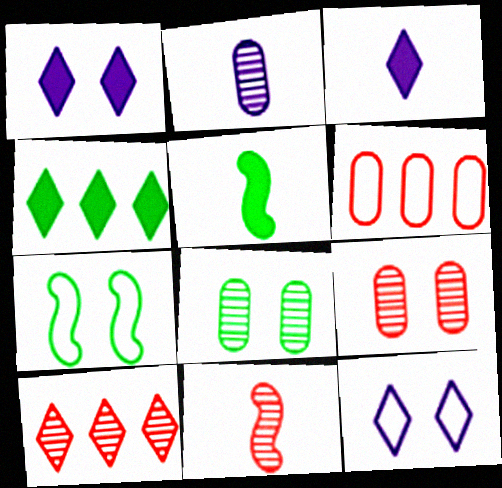[[1, 7, 9], 
[9, 10, 11]]